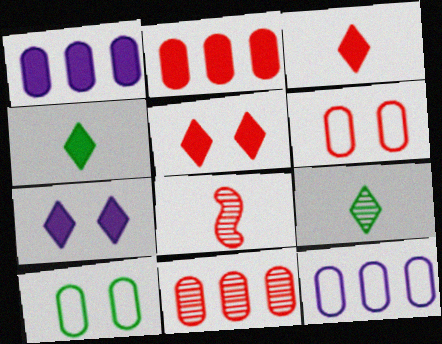[]